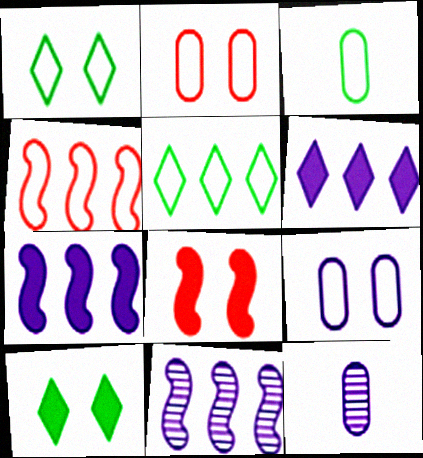[[4, 10, 12], 
[5, 8, 12]]